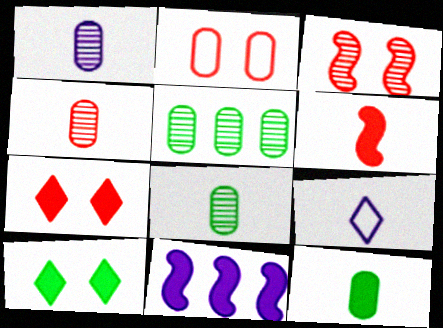[[1, 4, 8], 
[2, 3, 7], 
[6, 8, 9], 
[7, 11, 12]]